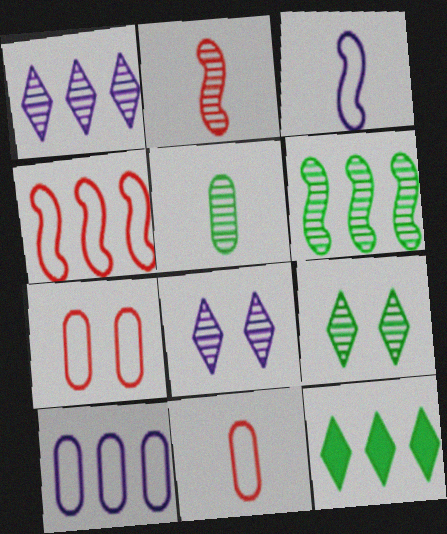[[5, 6, 9]]